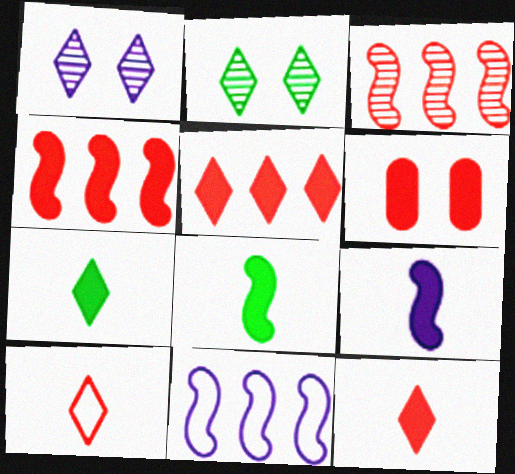[[3, 6, 10], 
[4, 6, 12]]